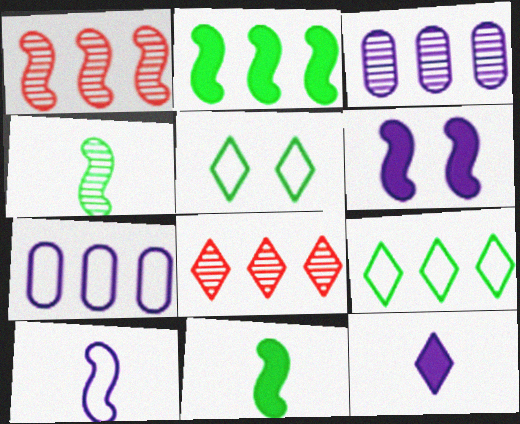[[2, 7, 8], 
[5, 8, 12]]